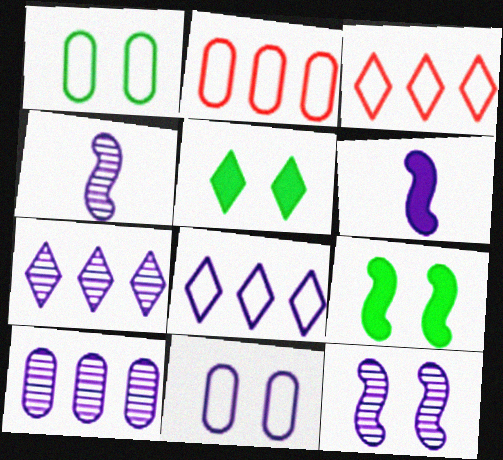[[2, 4, 5], 
[6, 7, 11]]